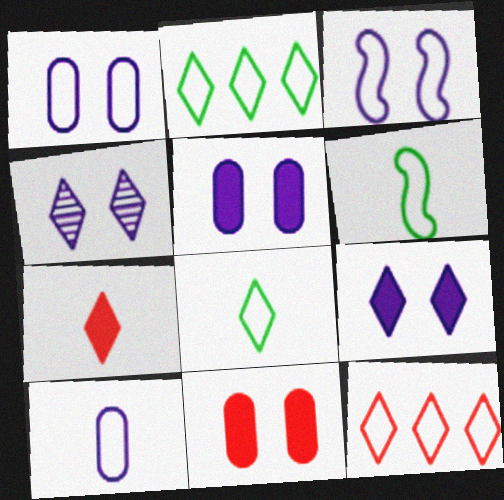[[1, 6, 12], 
[2, 4, 7], 
[3, 4, 5]]